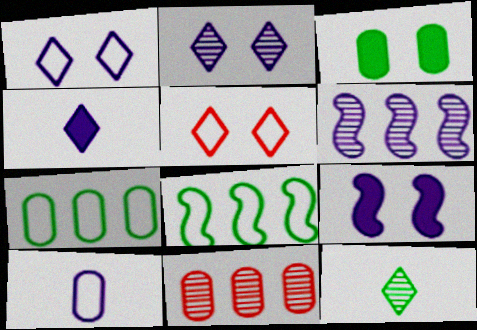[[3, 8, 12], 
[3, 10, 11], 
[5, 8, 10]]